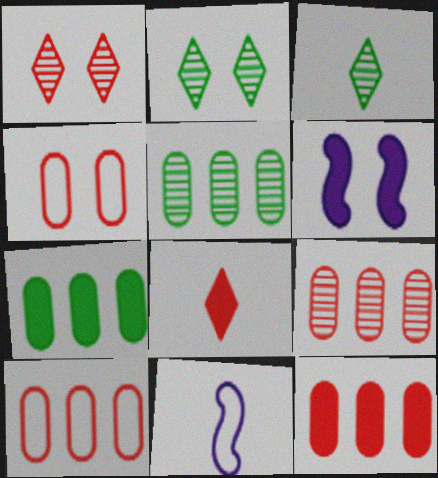[[1, 7, 11], 
[2, 4, 6], 
[2, 11, 12], 
[3, 6, 10], 
[6, 7, 8], 
[9, 10, 12]]